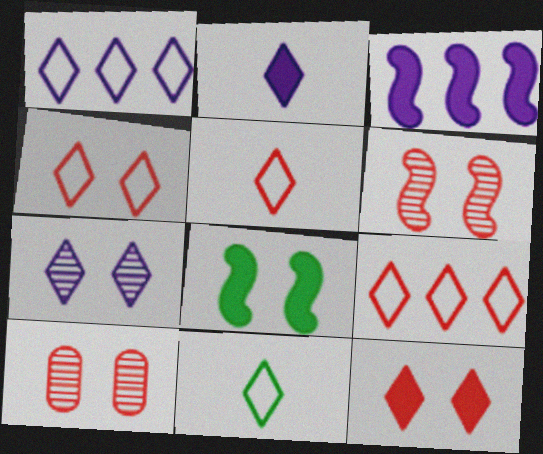[[1, 2, 7], 
[1, 4, 11], 
[3, 10, 11], 
[4, 5, 9]]